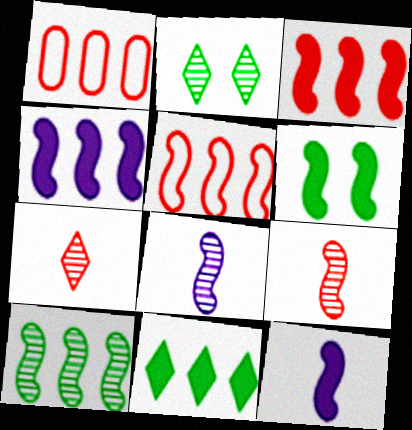[[1, 2, 12], 
[3, 6, 12], 
[4, 5, 10], 
[5, 6, 8]]